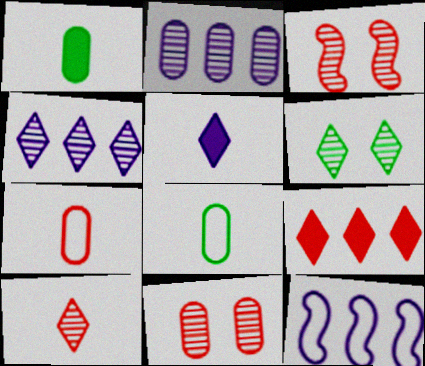[[3, 7, 9], 
[4, 6, 10]]